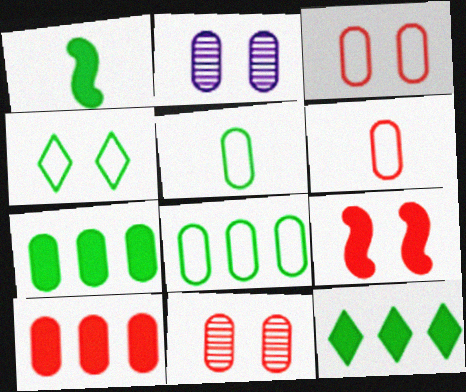[[2, 4, 9], 
[2, 5, 10], 
[2, 6, 7], 
[6, 10, 11]]